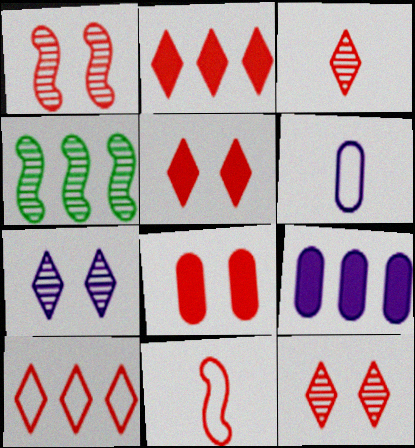[[3, 5, 10], 
[4, 5, 6], 
[4, 9, 10]]